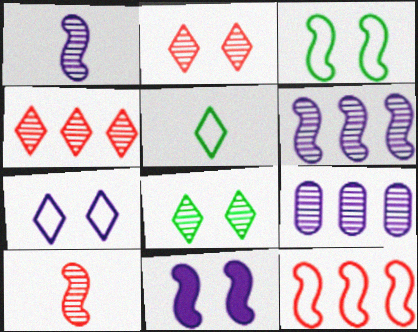[[8, 9, 10]]